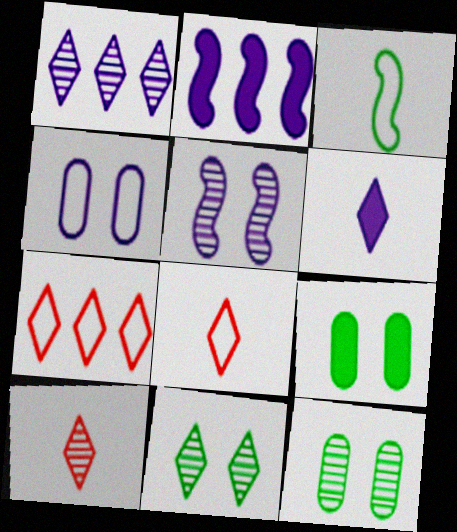[[1, 10, 11], 
[2, 8, 12], 
[3, 4, 7], 
[6, 7, 11]]